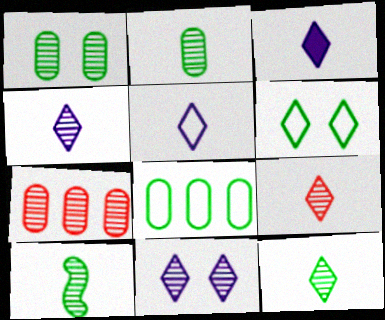[[2, 10, 12], 
[3, 4, 5], 
[4, 9, 12], 
[7, 10, 11]]